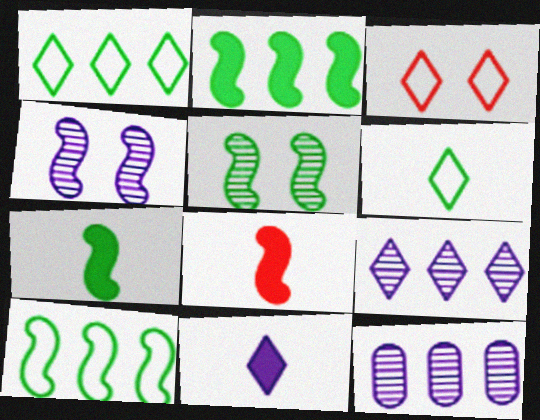[[3, 7, 12], 
[4, 8, 10], 
[5, 7, 10]]